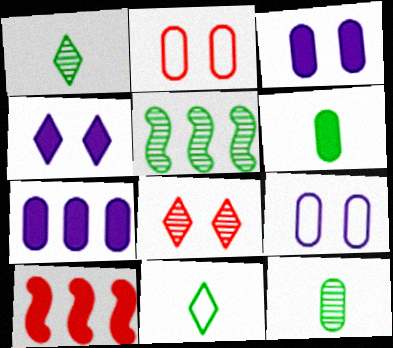[[1, 9, 10], 
[2, 7, 12], 
[4, 6, 10]]